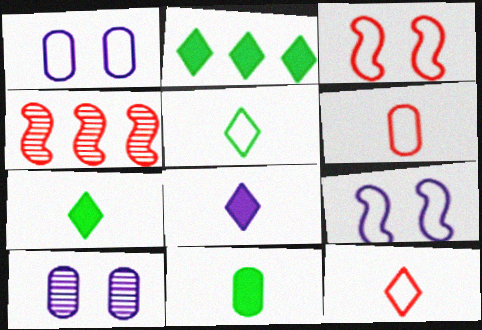[[1, 4, 7]]